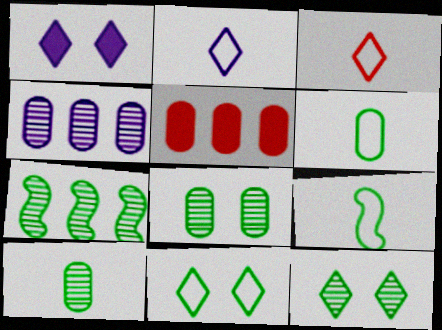[[7, 10, 12]]